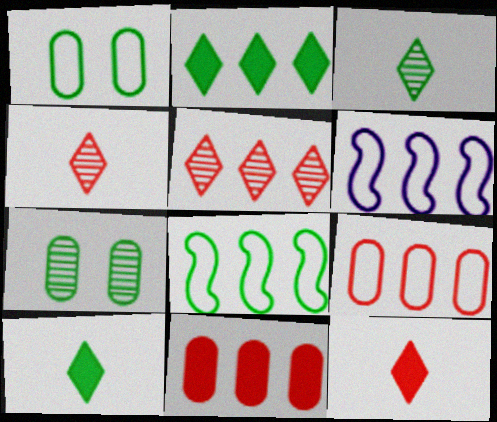[[6, 7, 12], 
[7, 8, 10]]